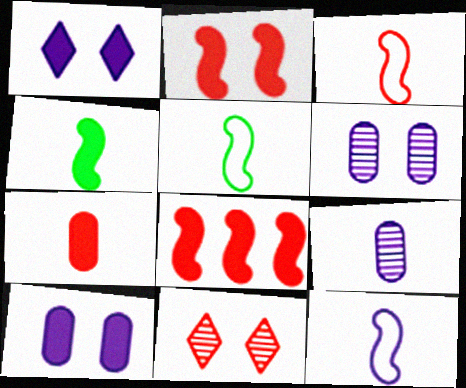[[3, 5, 12]]